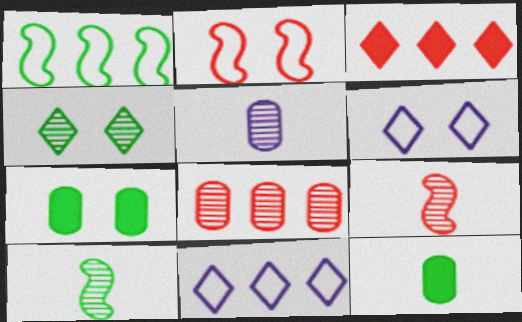[[1, 4, 12], 
[7, 9, 11]]